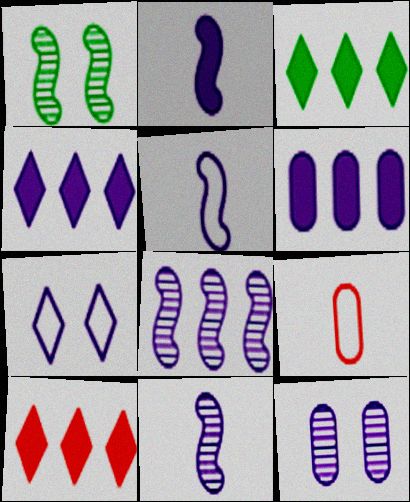[[1, 4, 9], 
[2, 5, 11], 
[3, 4, 10], 
[4, 5, 12], 
[6, 7, 11]]